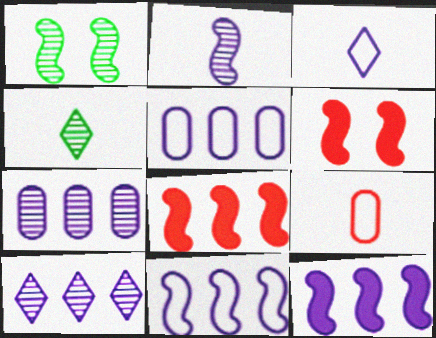[[4, 5, 6], 
[5, 10, 12]]